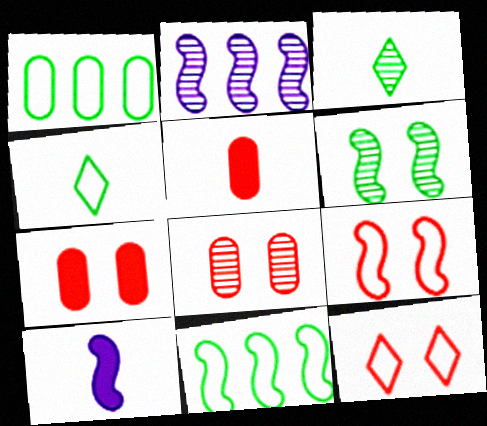[[2, 3, 8], 
[2, 4, 7]]